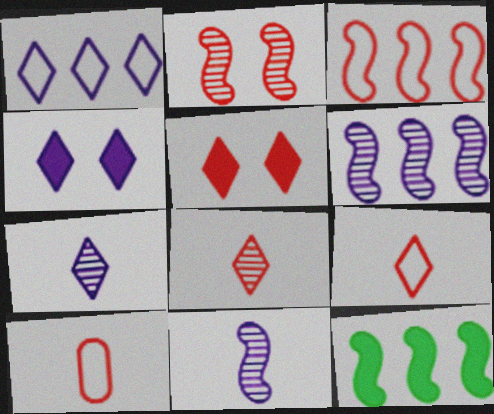[[1, 4, 7], 
[3, 6, 12]]